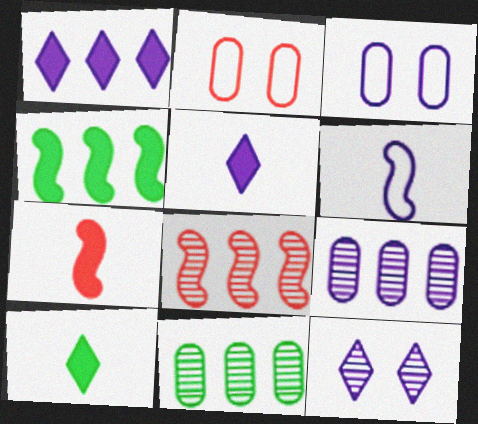[[3, 8, 10]]